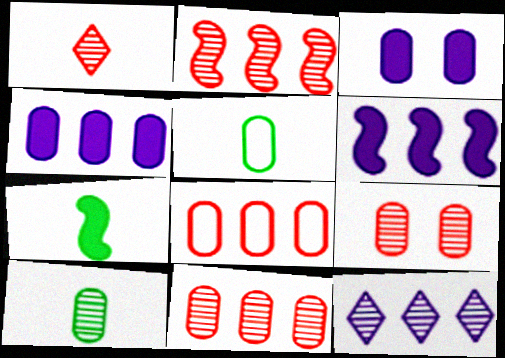[[1, 2, 9], 
[3, 5, 11], 
[3, 8, 10], 
[4, 5, 9]]